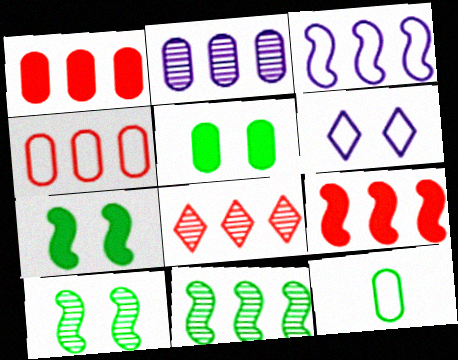[[2, 8, 11], 
[3, 9, 11], 
[4, 8, 9]]